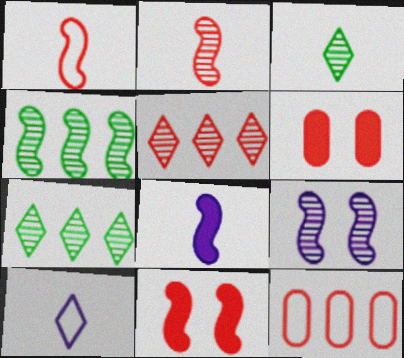[[1, 5, 6], 
[2, 4, 9], 
[4, 6, 10]]